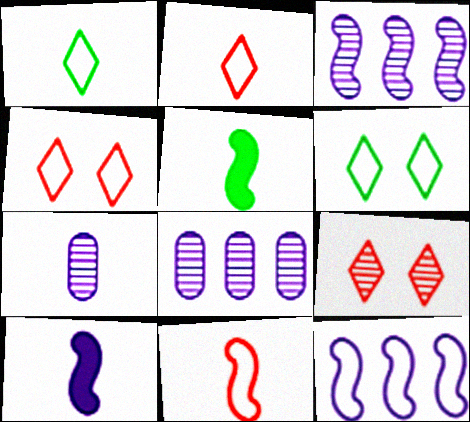[[2, 5, 7], 
[4, 5, 8]]